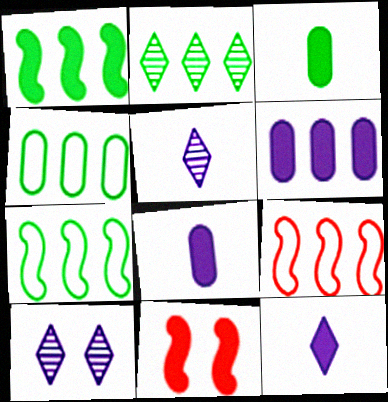[[1, 2, 4], 
[2, 6, 9], 
[3, 9, 10], 
[4, 5, 11]]